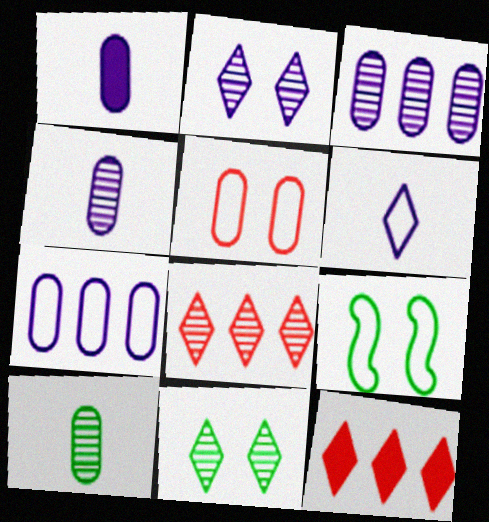[[1, 8, 9], 
[4, 9, 12], 
[6, 11, 12]]